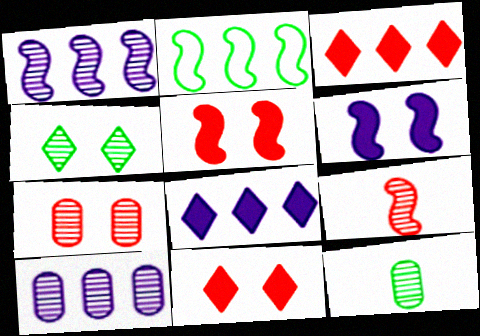[[2, 3, 10], 
[2, 6, 9], 
[4, 9, 10], 
[7, 10, 12]]